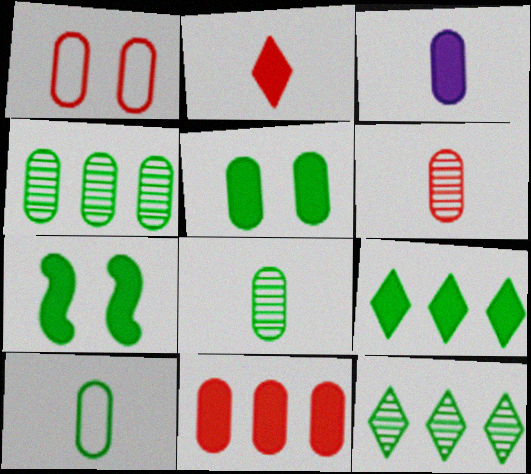[[1, 3, 4], 
[1, 6, 11], 
[3, 5, 11], 
[3, 6, 10], 
[4, 5, 10], 
[7, 10, 12]]